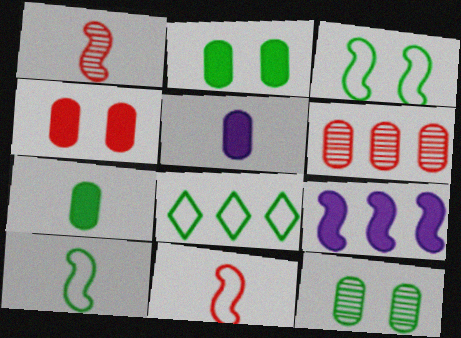[[1, 3, 9], 
[6, 8, 9]]